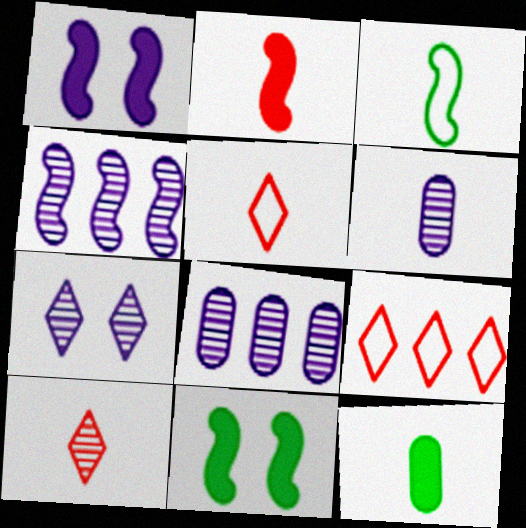[[4, 6, 7], 
[5, 8, 11], 
[6, 9, 11]]